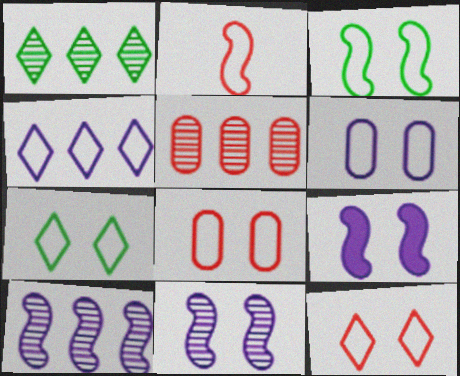[[1, 5, 10], 
[3, 6, 12]]